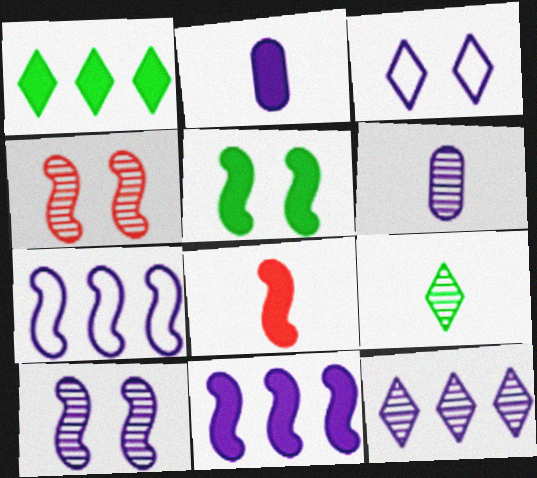[[3, 6, 11], 
[5, 8, 11], 
[6, 10, 12]]